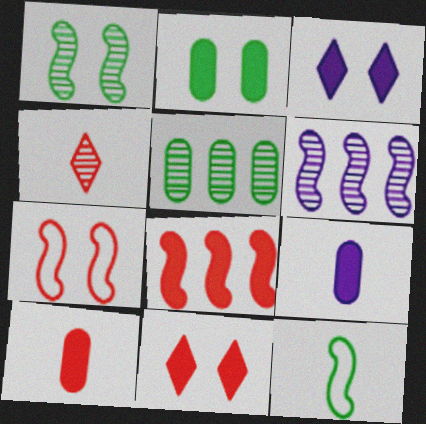[[4, 9, 12], 
[8, 10, 11]]